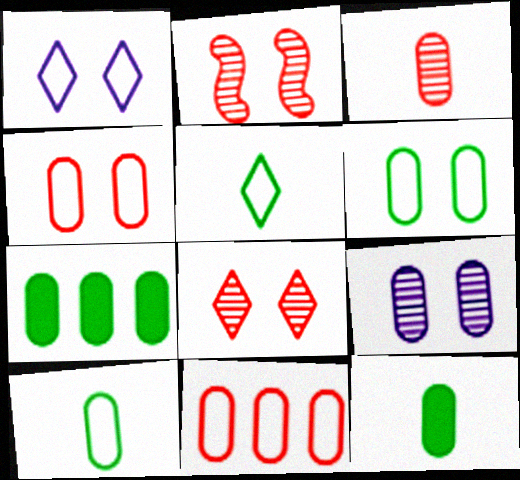[[9, 11, 12]]